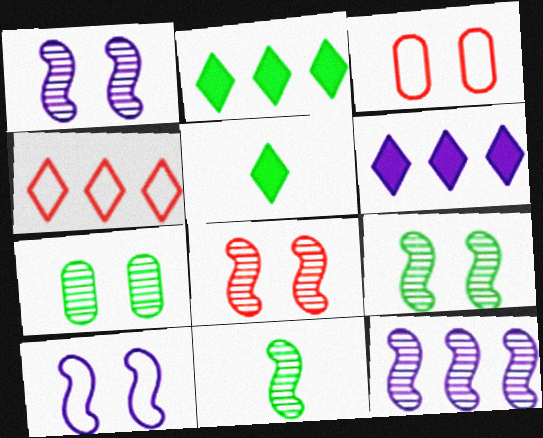[[1, 8, 9], 
[3, 5, 12], 
[3, 6, 11], 
[8, 11, 12]]